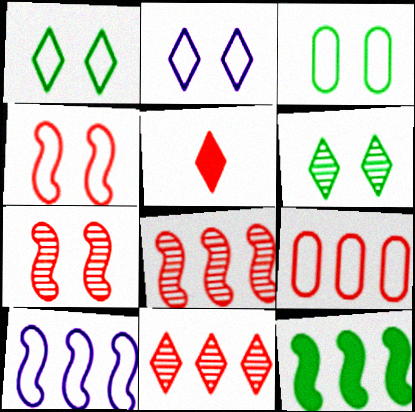[[2, 3, 4], 
[5, 7, 9], 
[8, 10, 12]]